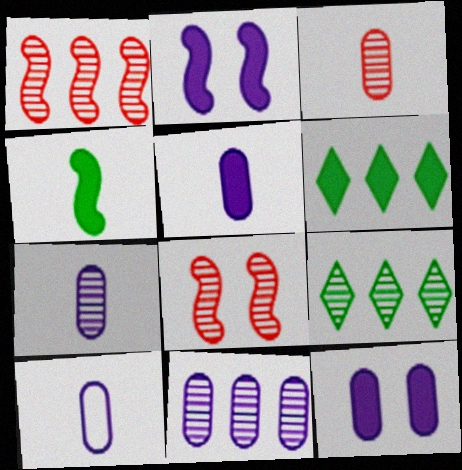[[1, 9, 11], 
[5, 7, 10], 
[6, 8, 10], 
[7, 8, 9], 
[10, 11, 12]]